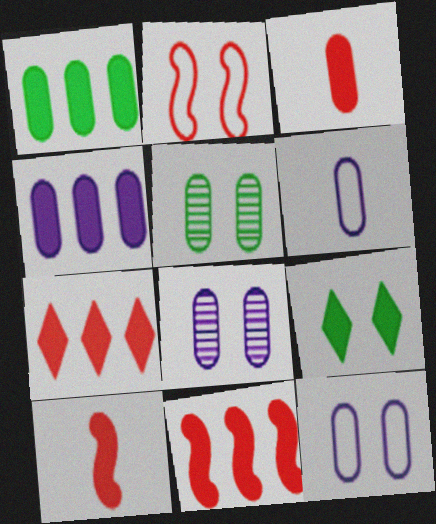[[2, 8, 9], 
[4, 6, 8], 
[4, 9, 10]]